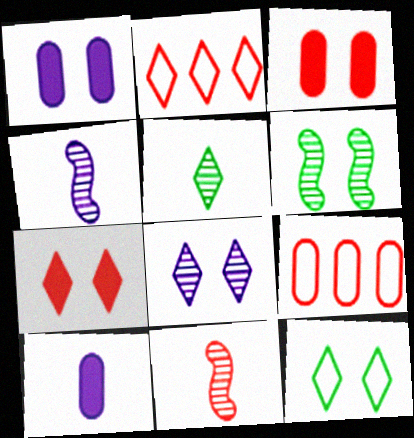[[2, 3, 11], 
[2, 6, 10], 
[7, 8, 12], 
[7, 9, 11]]